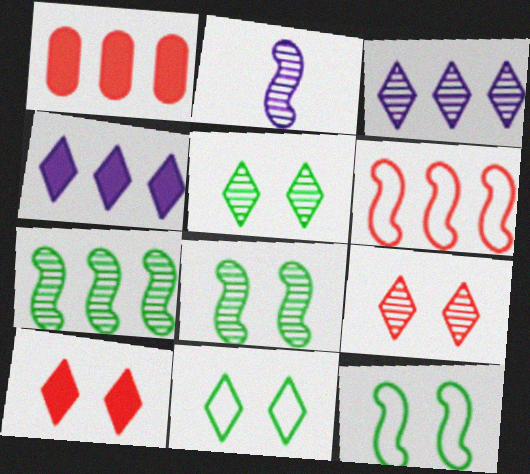[[1, 2, 11]]